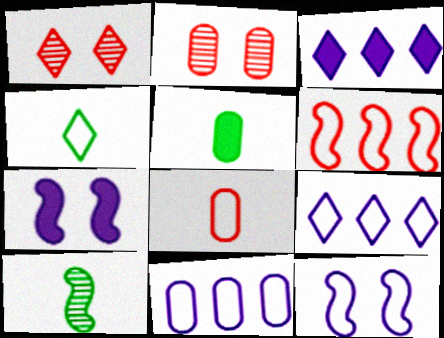[[1, 3, 4], 
[2, 5, 11], 
[4, 5, 10], 
[6, 7, 10]]